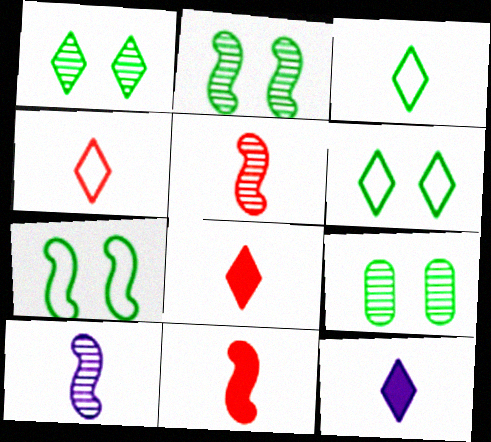[[1, 2, 9]]